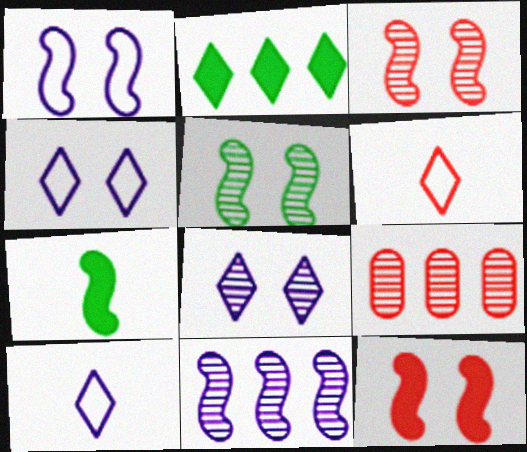[[1, 5, 12], 
[2, 6, 8], 
[4, 7, 9], 
[6, 9, 12]]